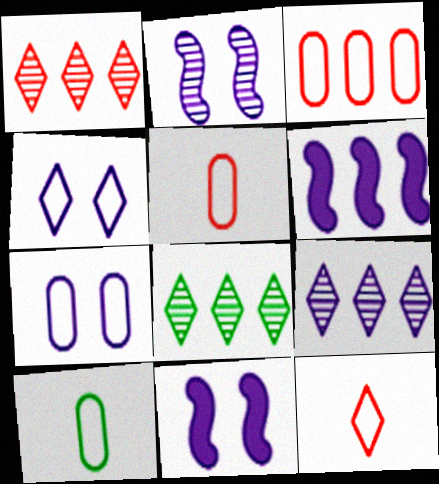[[1, 8, 9], 
[1, 10, 11], 
[3, 6, 8], 
[3, 7, 10], 
[5, 8, 11]]